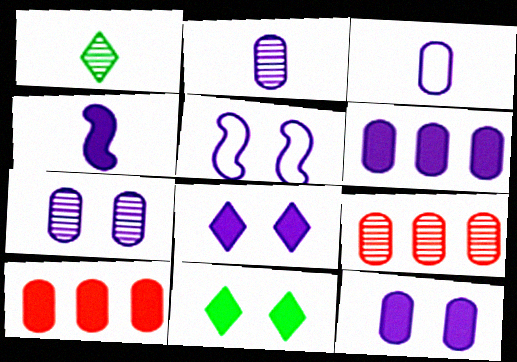[[1, 5, 10], 
[3, 6, 7], 
[4, 6, 8], 
[4, 10, 11], 
[5, 7, 8]]